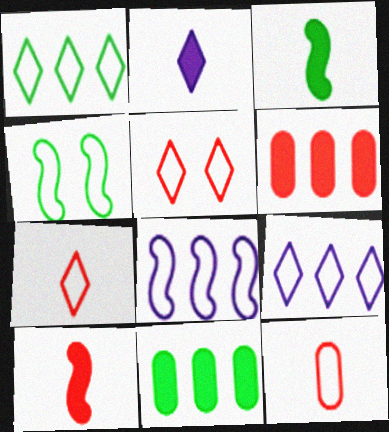[[4, 9, 12]]